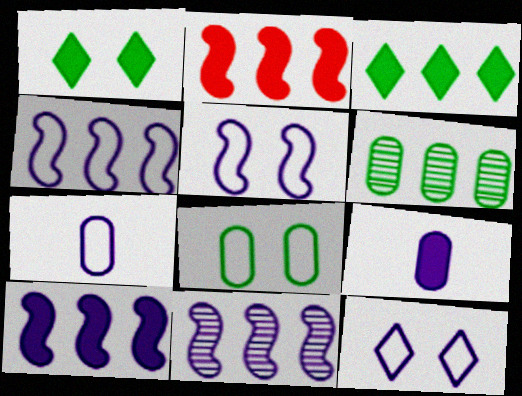[[1, 2, 9], 
[4, 7, 12], 
[4, 10, 11], 
[9, 11, 12]]